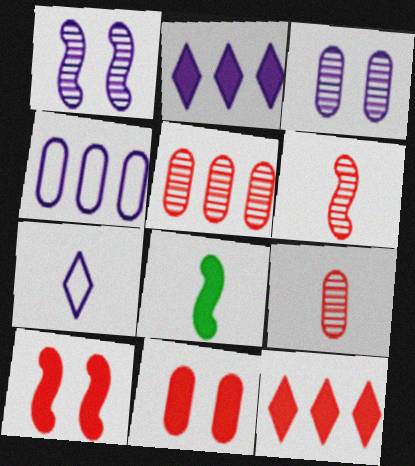[[2, 8, 11], 
[7, 8, 9]]